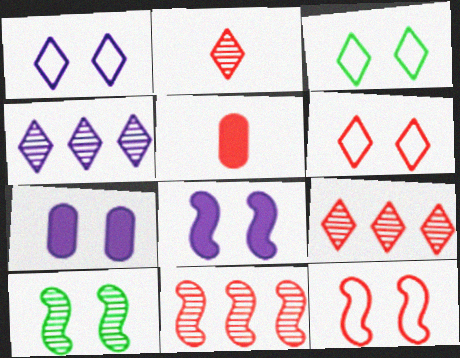[[1, 3, 6], 
[5, 6, 11], 
[5, 9, 12], 
[6, 7, 10], 
[8, 10, 12]]